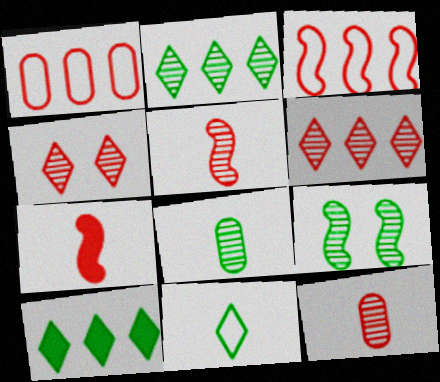[[1, 4, 7], 
[2, 8, 9]]